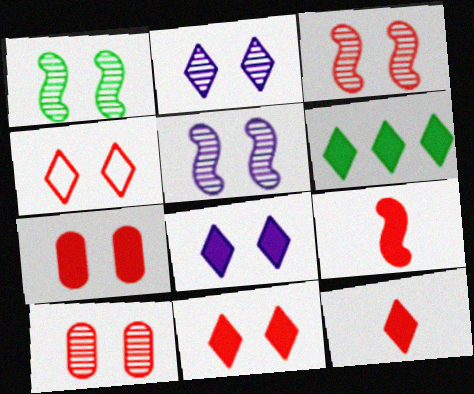[[1, 2, 10], 
[1, 3, 5], 
[3, 4, 7], 
[6, 8, 12]]